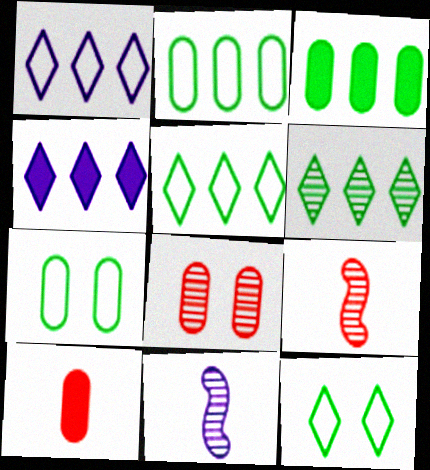[[4, 7, 9], 
[6, 8, 11]]